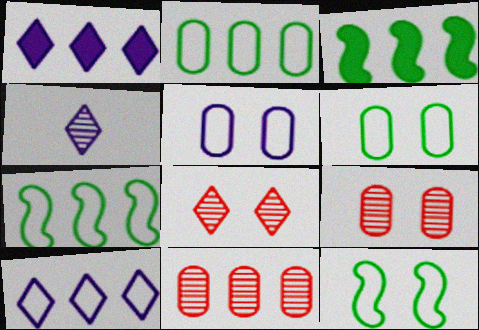[[1, 7, 11], 
[3, 10, 11]]